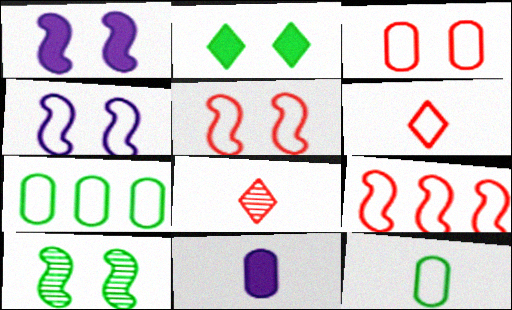[[1, 5, 10], 
[1, 7, 8], 
[3, 6, 9], 
[4, 6, 7]]